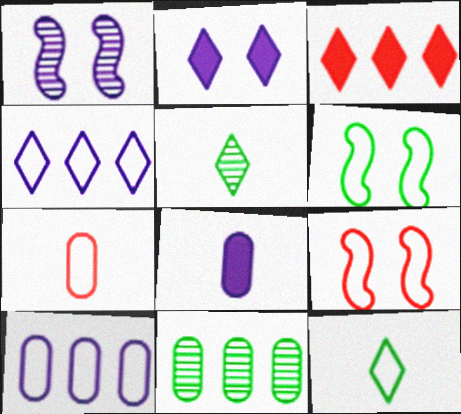[[1, 4, 8], 
[4, 6, 7], 
[9, 10, 12]]